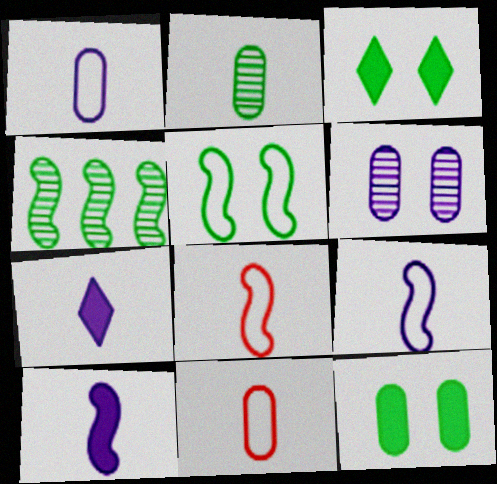[[2, 7, 8]]